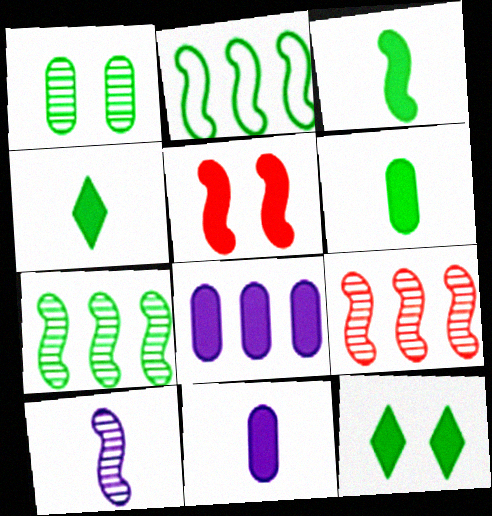[[1, 2, 4], 
[2, 5, 10], 
[3, 4, 6], 
[4, 5, 8]]